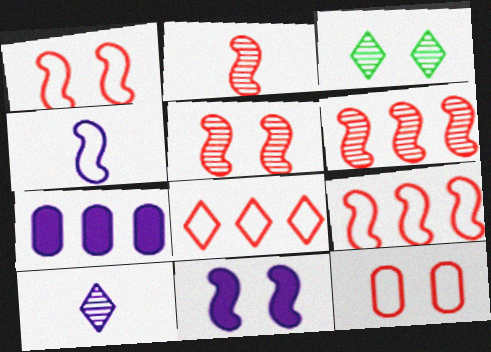[[2, 5, 6], 
[3, 11, 12]]